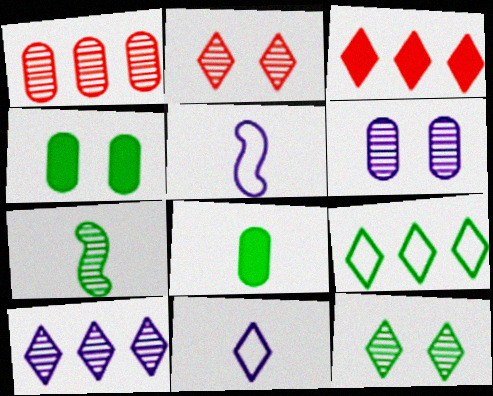[[3, 9, 10], 
[3, 11, 12], 
[4, 7, 9]]